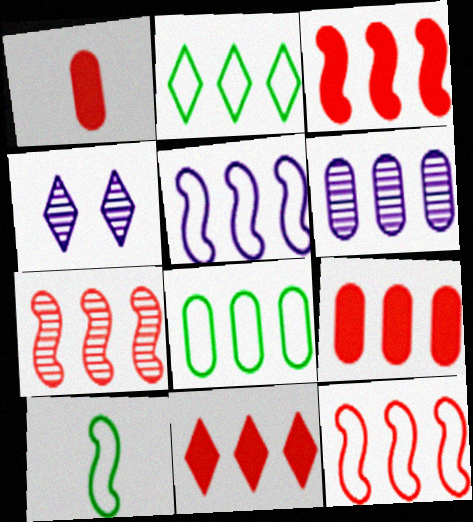[[2, 3, 6], 
[3, 7, 12], 
[3, 9, 11], 
[4, 9, 10], 
[6, 8, 9]]